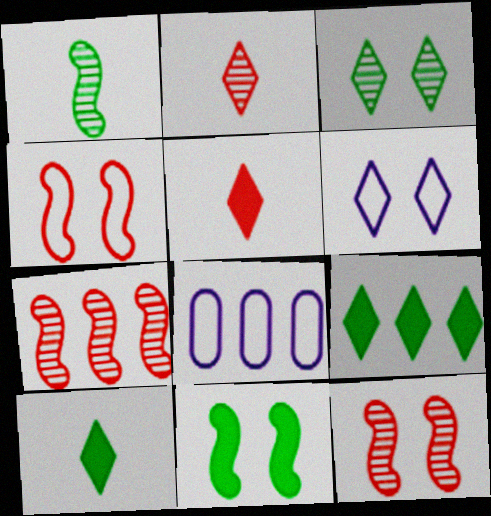[[2, 6, 9], 
[2, 8, 11], 
[7, 8, 9], 
[8, 10, 12]]